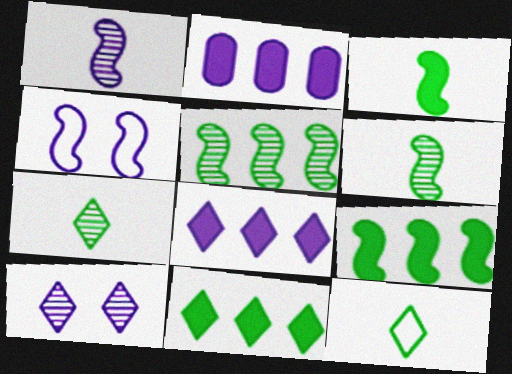[]